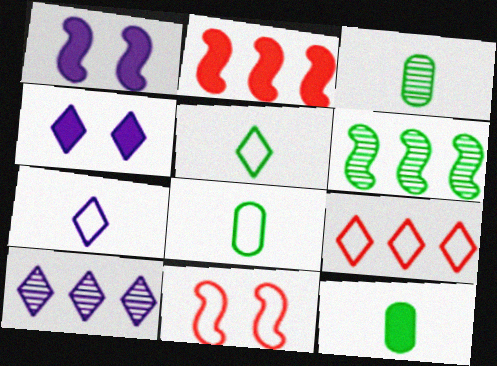[[1, 3, 9], 
[2, 4, 12], 
[3, 8, 12], 
[4, 7, 10], 
[10, 11, 12]]